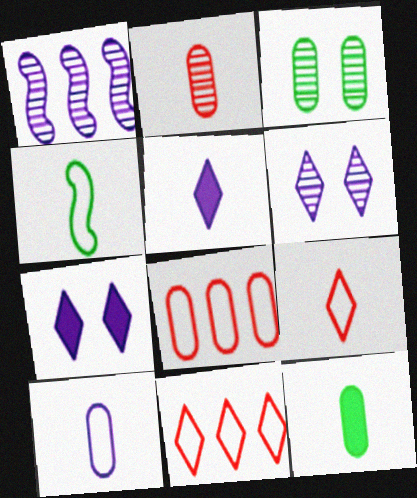[[1, 7, 10], 
[2, 4, 5], 
[2, 10, 12], 
[4, 9, 10]]